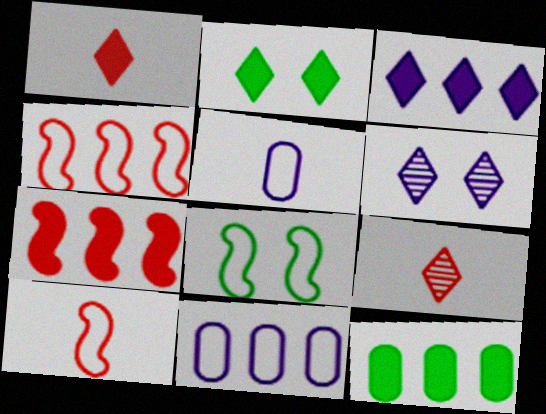[[1, 2, 3], 
[3, 7, 12], 
[6, 10, 12]]